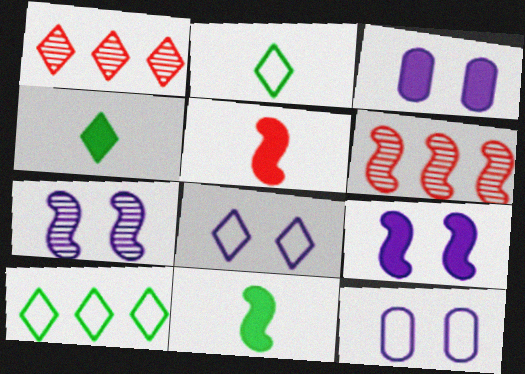[[1, 4, 8], 
[1, 11, 12], 
[2, 3, 6], 
[3, 7, 8], 
[4, 6, 12]]